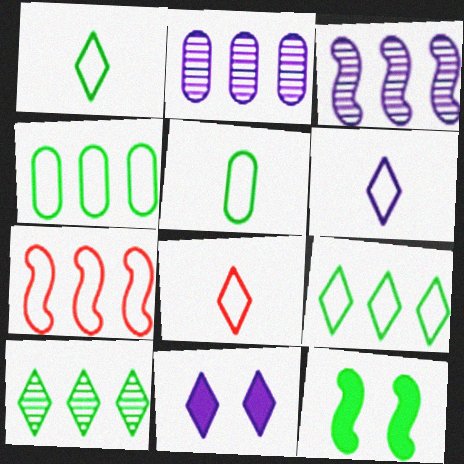[[1, 6, 8], 
[2, 8, 12], 
[5, 10, 12], 
[8, 10, 11]]